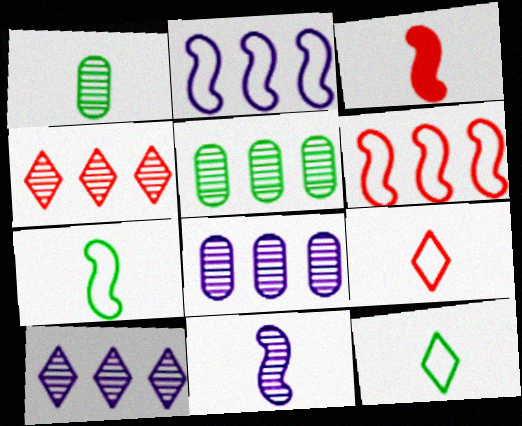[[3, 7, 11]]